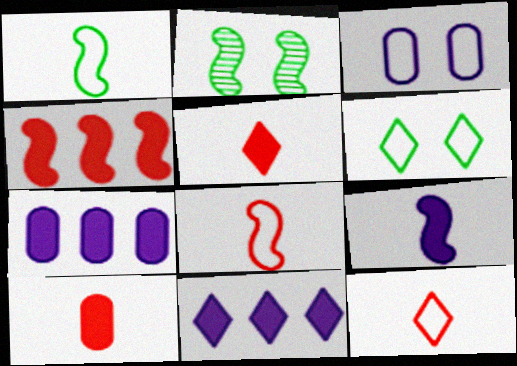[[2, 7, 12]]